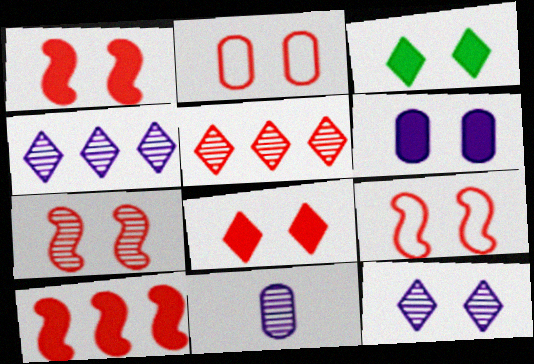[[1, 3, 6], 
[1, 7, 9], 
[2, 7, 8]]